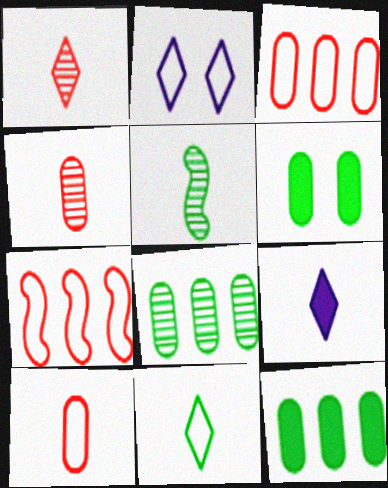[[1, 9, 11], 
[5, 9, 10]]